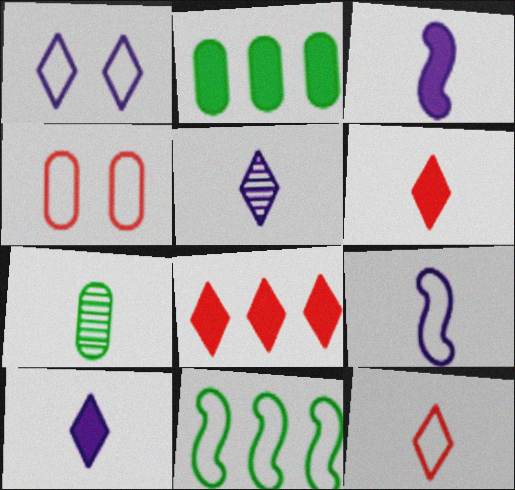[[3, 7, 12], 
[6, 7, 9]]